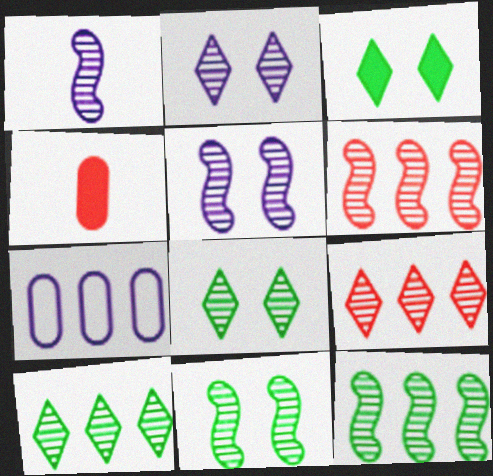[[1, 6, 11]]